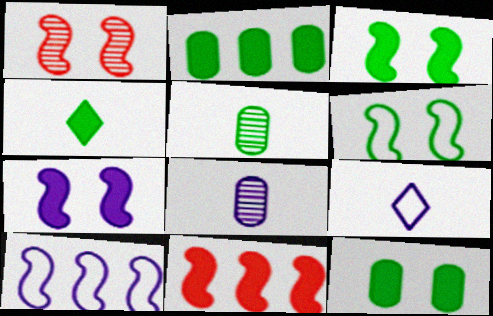[[1, 2, 9], 
[1, 6, 7], 
[2, 3, 4]]